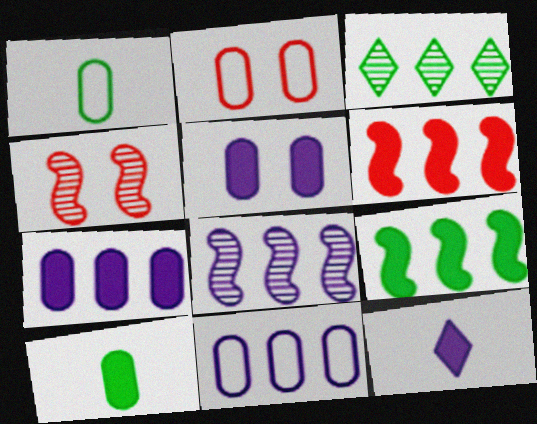[[1, 2, 11], 
[3, 6, 11]]